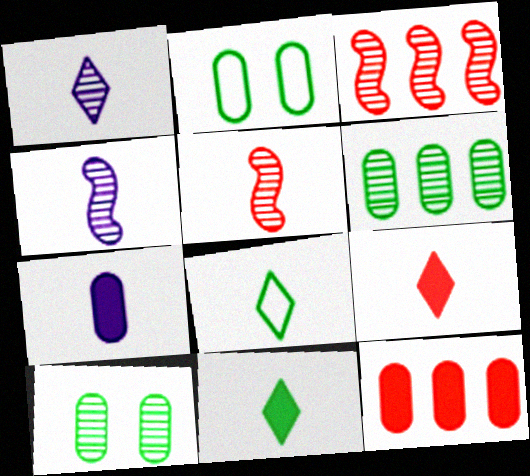[[1, 3, 10], 
[1, 8, 9], 
[5, 7, 8]]